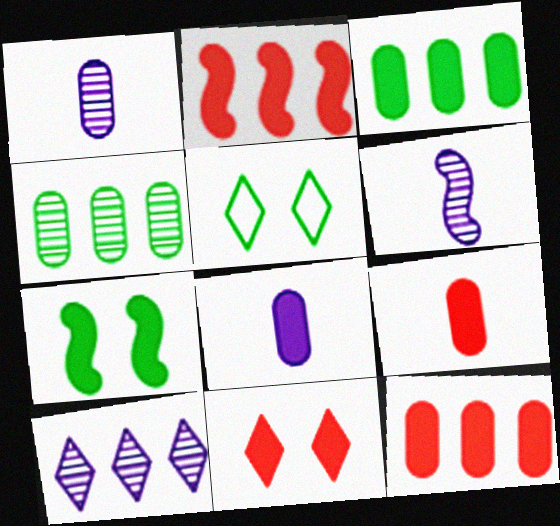[[1, 2, 5], 
[2, 9, 11], 
[5, 6, 12]]